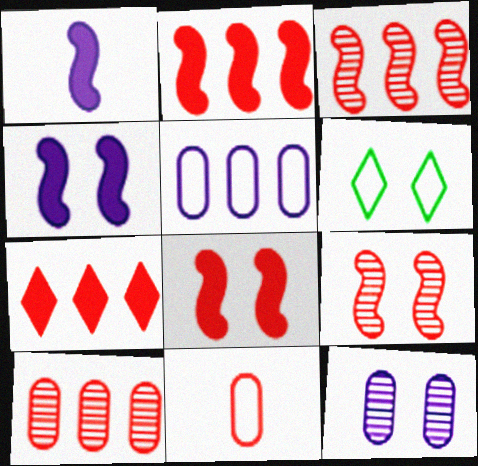[[1, 6, 10], 
[6, 8, 12], 
[7, 9, 11]]